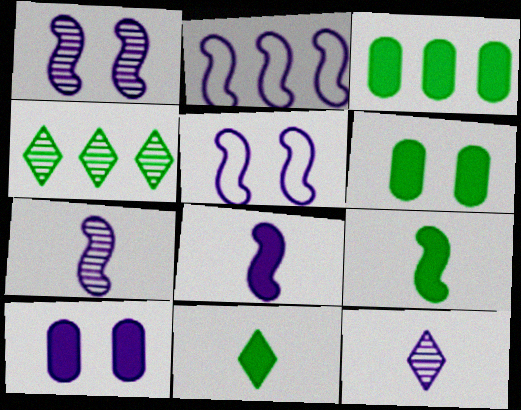[[1, 2, 8], 
[2, 10, 12]]